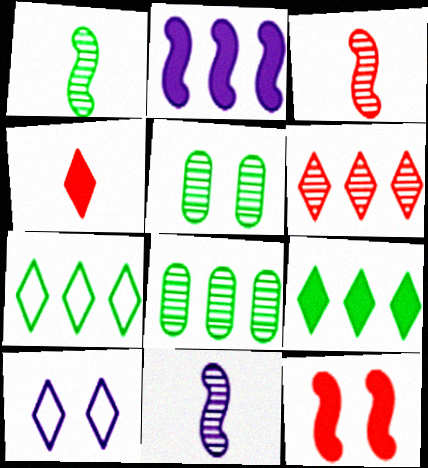[[1, 3, 11], 
[5, 6, 11], 
[5, 10, 12]]